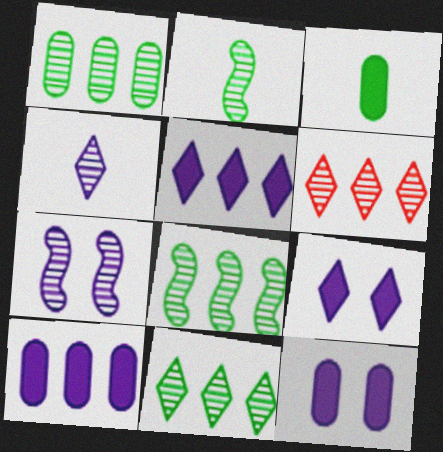[[1, 8, 11]]